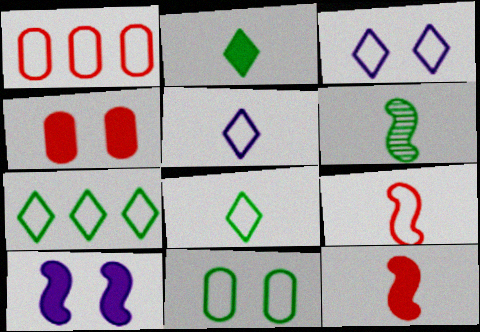[]